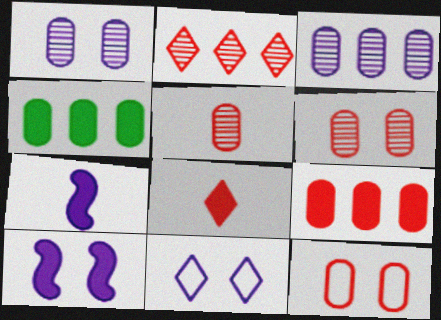[[1, 10, 11], 
[3, 7, 11], 
[4, 8, 10], 
[5, 9, 12]]